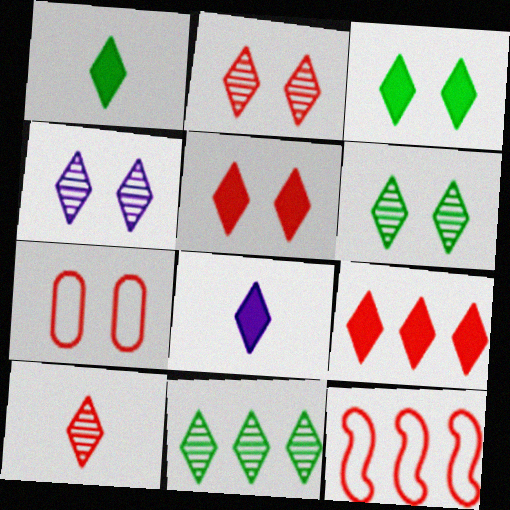[[2, 4, 6], 
[3, 8, 9], 
[4, 10, 11]]